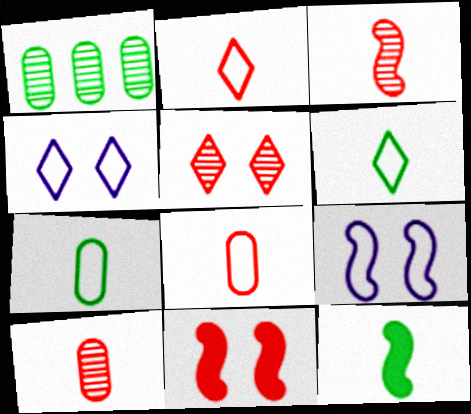[]